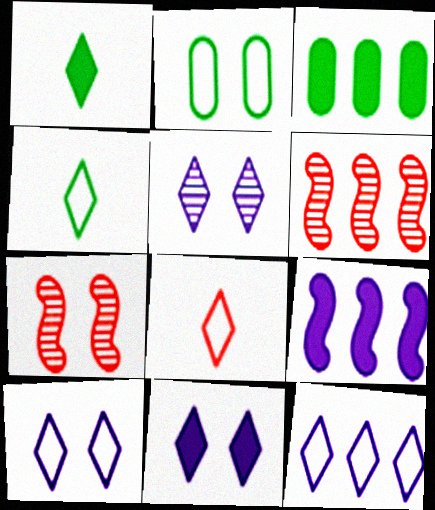[[2, 7, 11], 
[3, 6, 12], 
[5, 10, 11]]